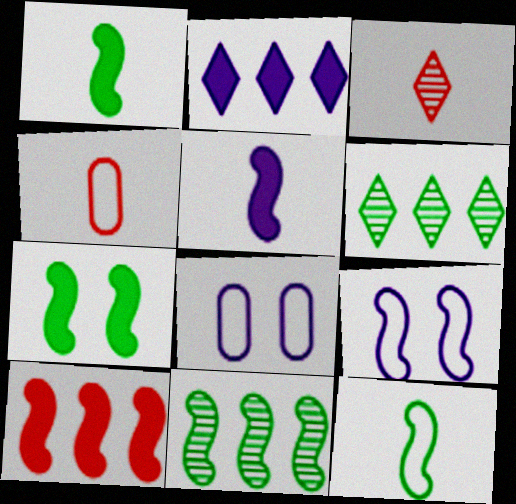[[5, 7, 10], 
[7, 11, 12]]